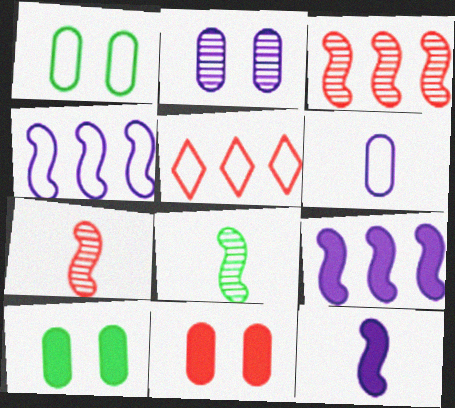[[1, 2, 11], 
[5, 7, 11]]